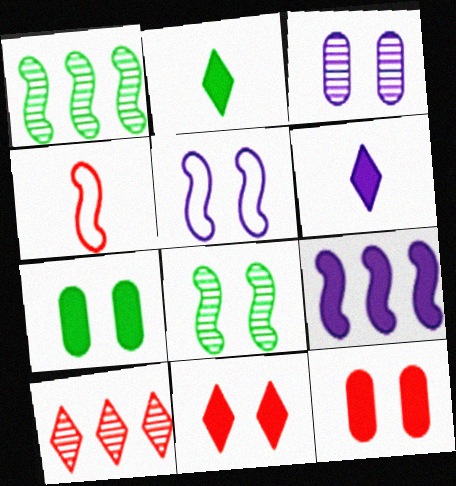[[2, 9, 12], 
[4, 8, 9], 
[4, 10, 12]]